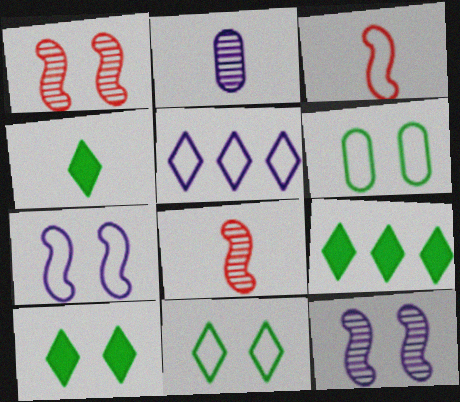[[2, 3, 4], 
[3, 5, 6], 
[4, 9, 10]]